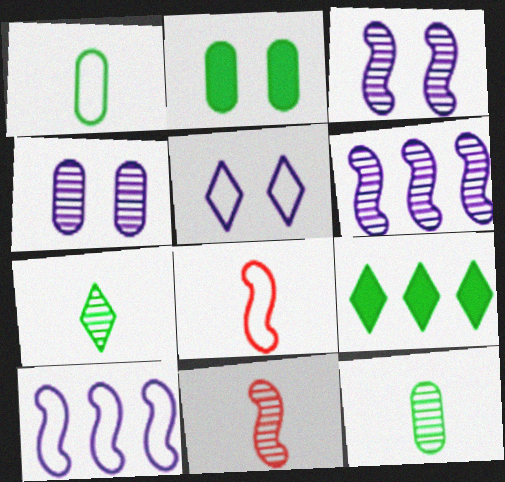[[4, 8, 9]]